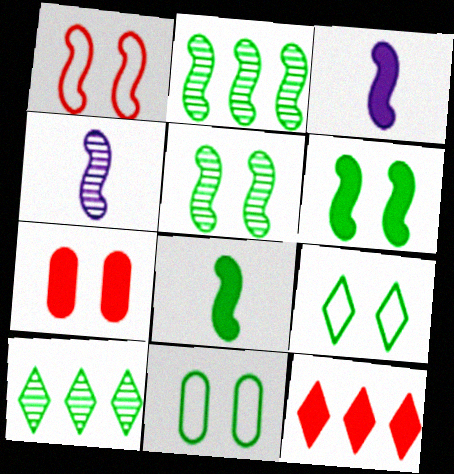[[1, 2, 3], 
[4, 11, 12], 
[8, 10, 11]]